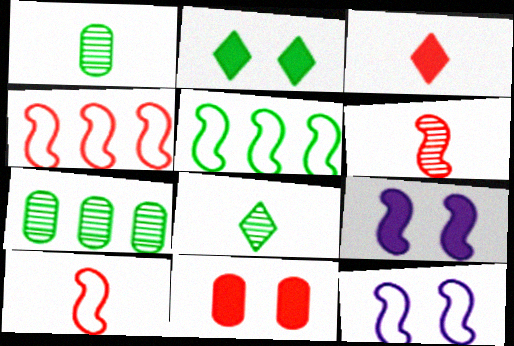[[1, 2, 5], 
[2, 9, 11], 
[3, 7, 12], 
[5, 6, 9], 
[5, 10, 12]]